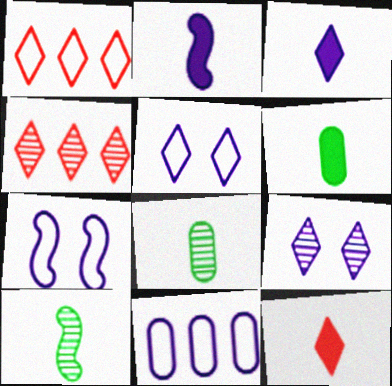[[2, 6, 12], 
[2, 9, 11], 
[4, 6, 7]]